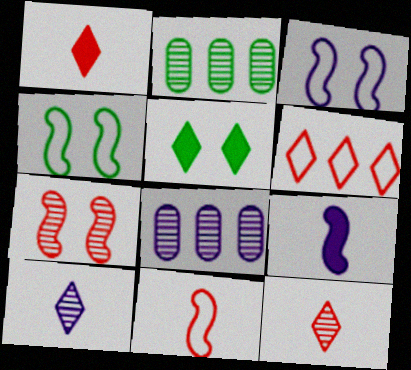[[1, 2, 3], 
[1, 4, 8], 
[2, 7, 10], 
[5, 6, 10], 
[5, 8, 11]]